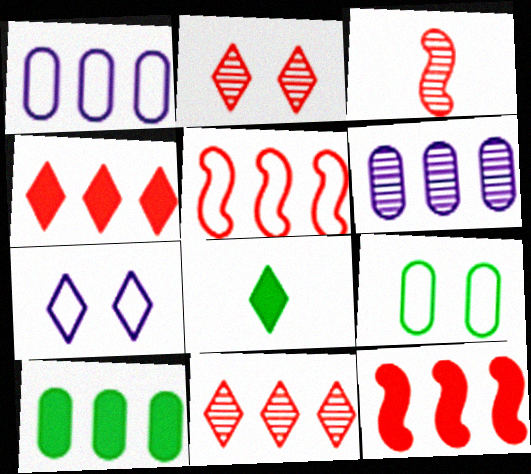[[3, 7, 10], 
[7, 8, 11]]